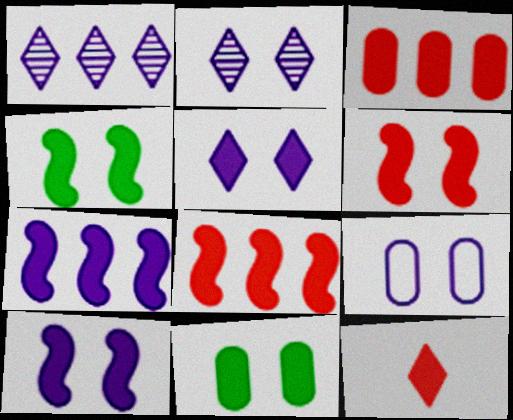[[2, 9, 10], 
[3, 6, 12], 
[4, 6, 10], 
[5, 6, 11], 
[7, 11, 12]]